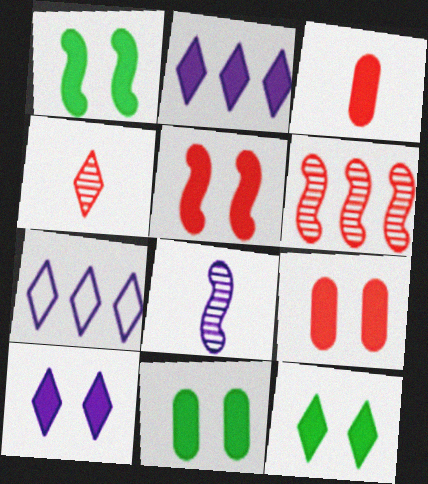[[1, 2, 3], 
[1, 9, 10], 
[1, 11, 12], 
[4, 7, 12], 
[5, 10, 11]]